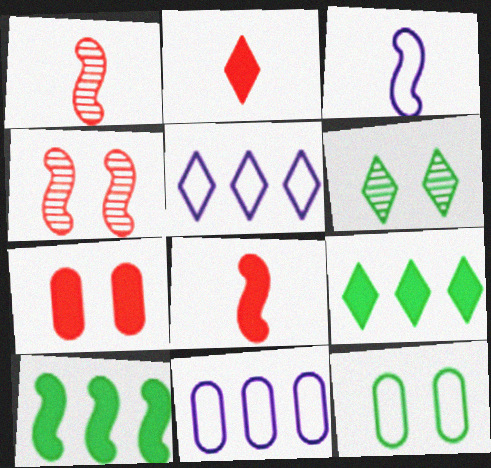[[2, 5, 6], 
[3, 4, 10], 
[6, 8, 11]]